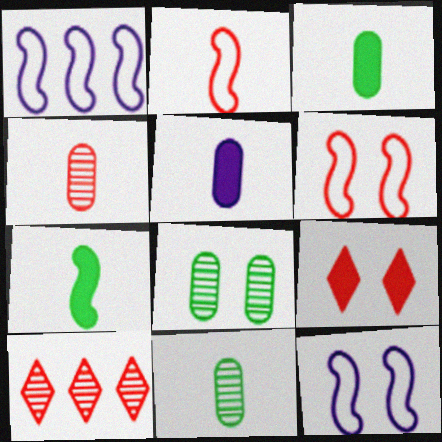[[1, 9, 11], 
[3, 10, 12], 
[8, 9, 12]]